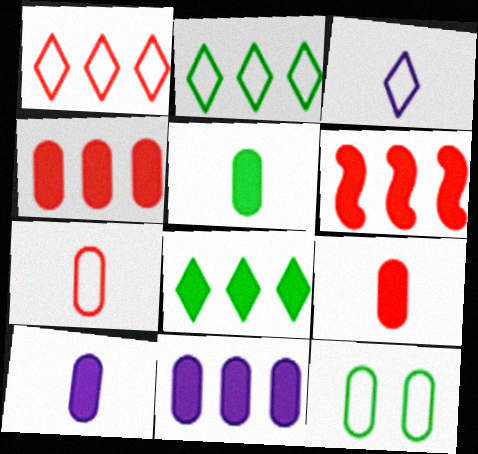[[5, 9, 10], 
[6, 8, 11]]